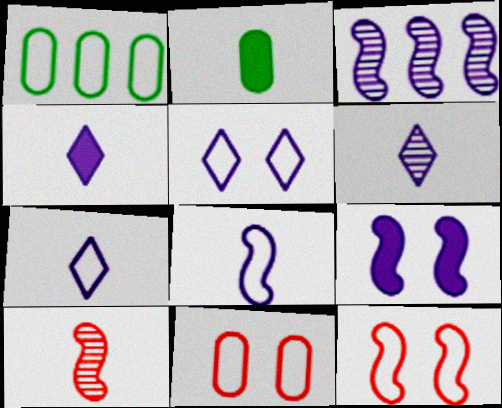[[1, 7, 12], 
[2, 7, 10], 
[3, 8, 9], 
[4, 6, 7]]